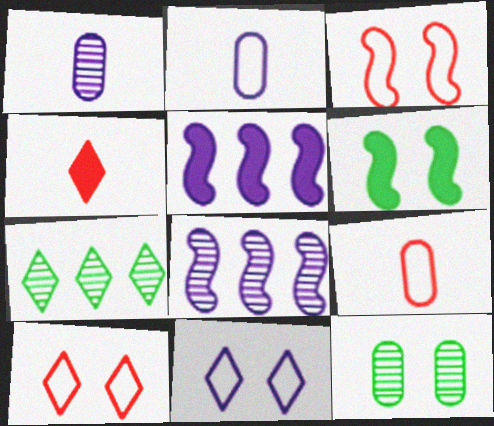[[1, 5, 11], 
[4, 7, 11]]